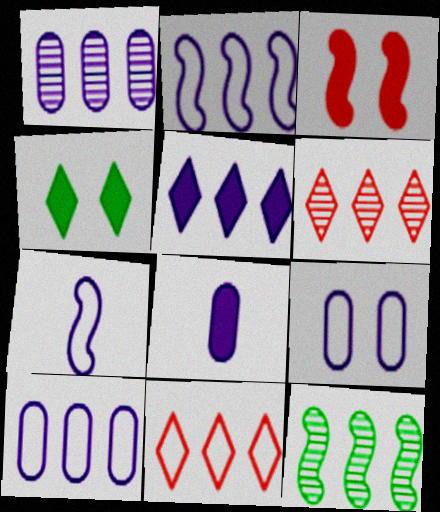[[1, 2, 5], 
[1, 6, 12], 
[1, 8, 9], 
[3, 7, 12]]